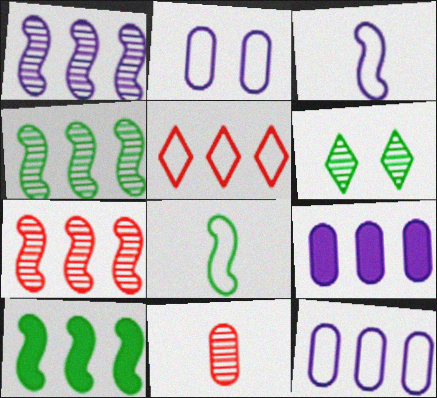[[1, 4, 7], 
[1, 6, 11], 
[2, 5, 8], 
[4, 5, 9]]